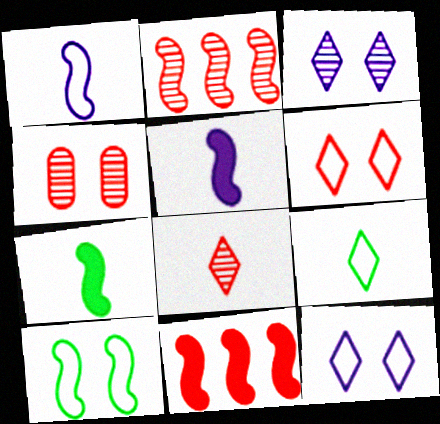[[2, 4, 8], 
[2, 5, 10]]